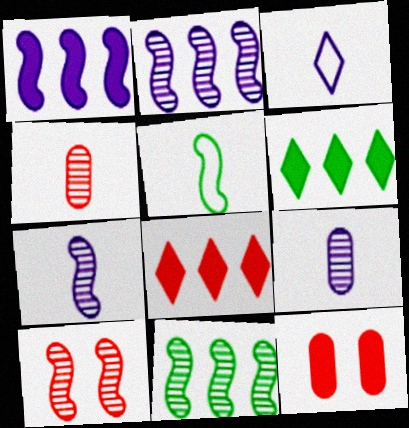[[1, 5, 10], 
[3, 11, 12], 
[7, 10, 11]]